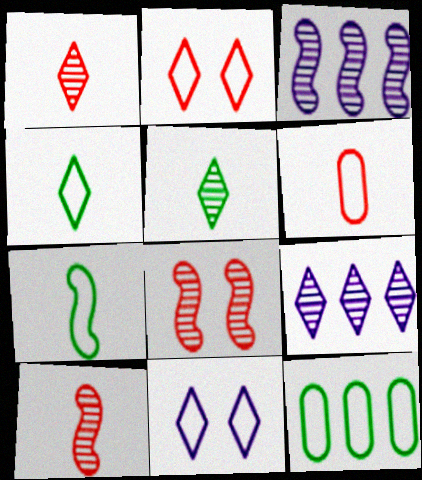[]